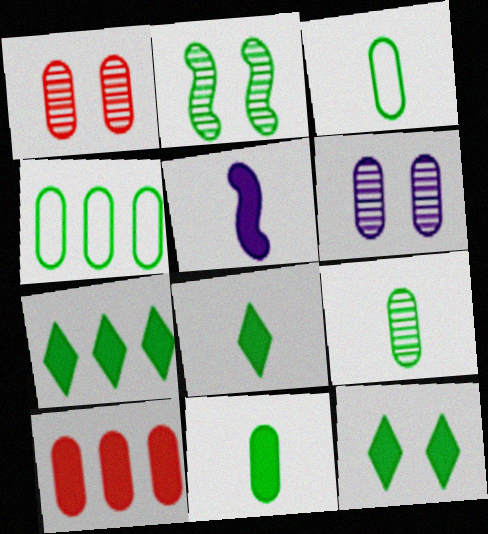[[2, 3, 7], 
[2, 4, 8], 
[3, 6, 10], 
[3, 9, 11], 
[5, 10, 12], 
[7, 8, 12]]